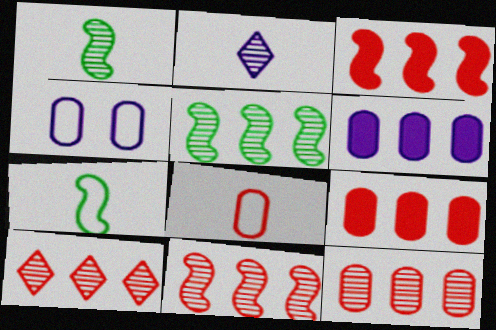[[10, 11, 12]]